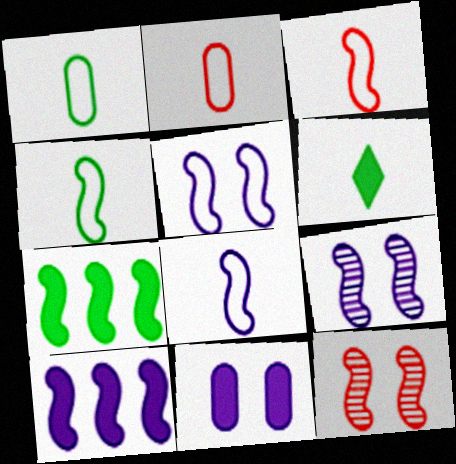[[3, 4, 8], 
[3, 7, 9], 
[4, 10, 12], 
[7, 8, 12], 
[8, 9, 10]]